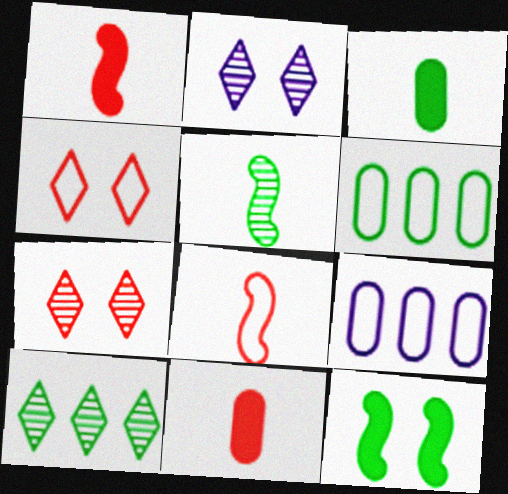[[1, 2, 6]]